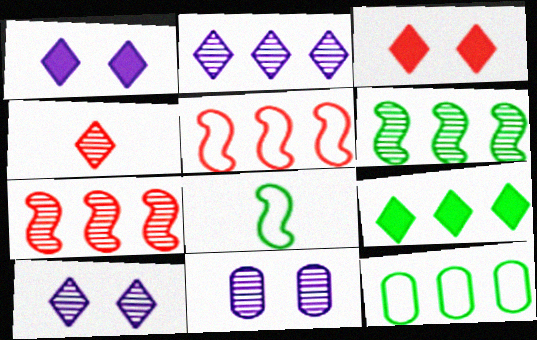[[4, 6, 11], 
[6, 9, 12]]